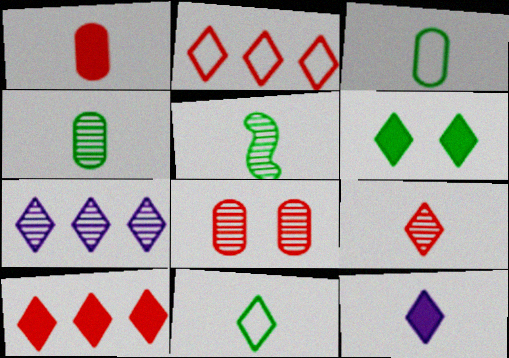[[5, 7, 8], 
[6, 10, 12], 
[9, 11, 12]]